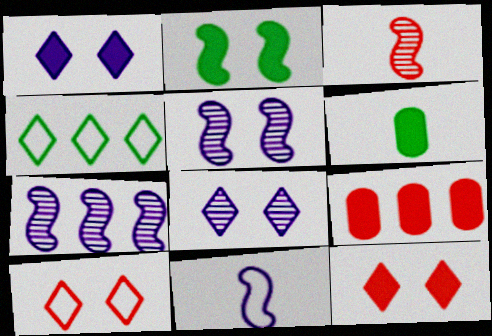[[3, 9, 10], 
[4, 7, 9], 
[6, 7, 10]]